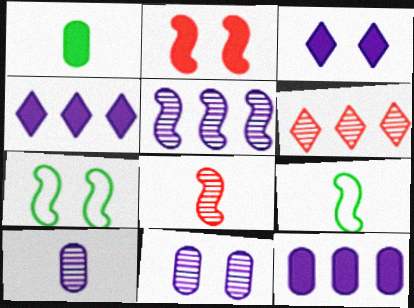[[1, 2, 4], 
[2, 5, 9]]